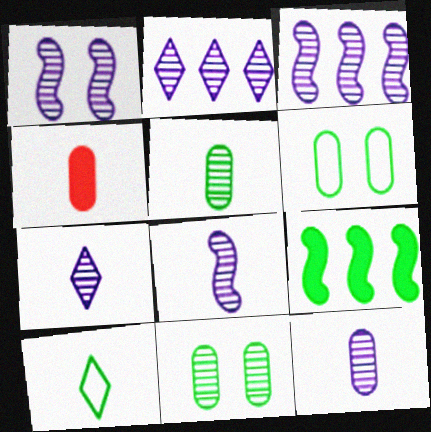[[1, 2, 12], 
[1, 3, 8], 
[4, 8, 10], 
[7, 8, 12], 
[9, 10, 11]]